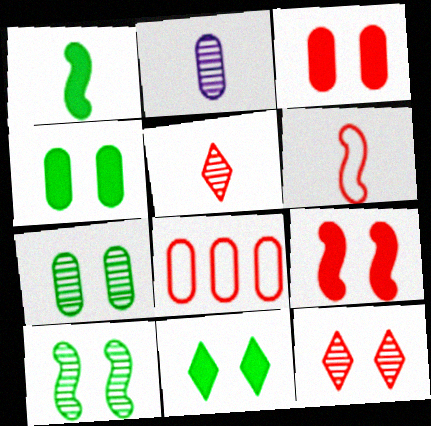[[2, 4, 8], 
[5, 8, 9]]